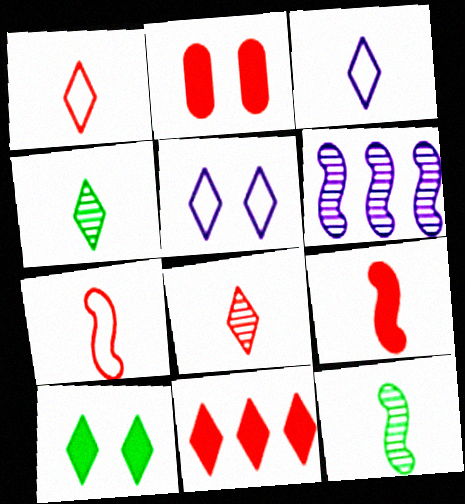[[2, 9, 11], 
[4, 5, 11]]